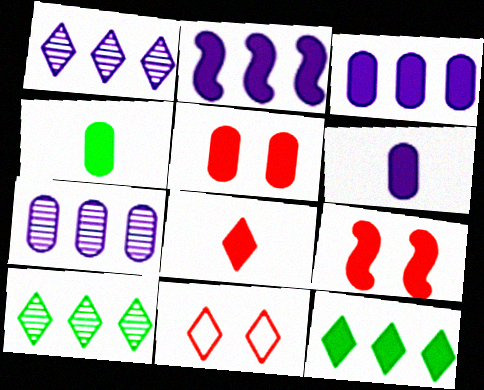[[3, 4, 5], 
[6, 9, 12]]